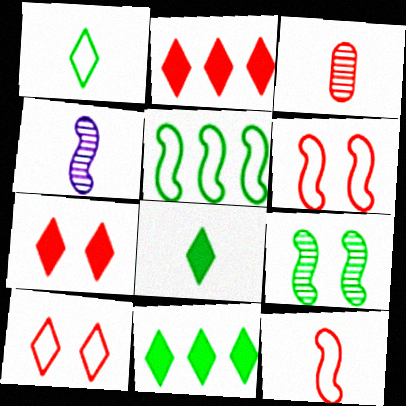[[2, 3, 6]]